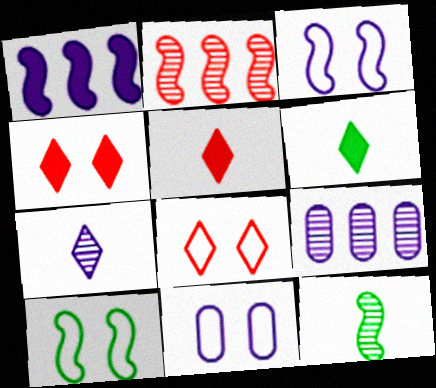[[1, 7, 11], 
[2, 6, 11], 
[5, 9, 10], 
[8, 10, 11]]